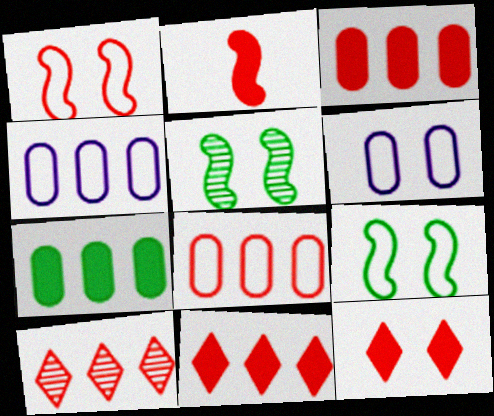[[2, 3, 12], 
[5, 6, 12]]